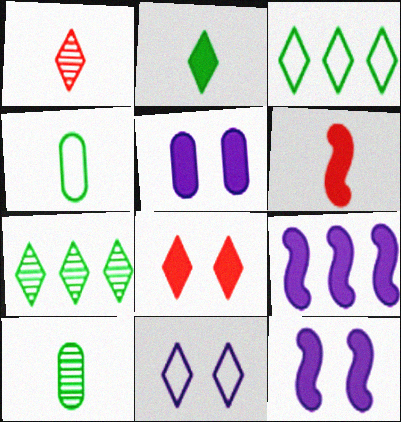[]